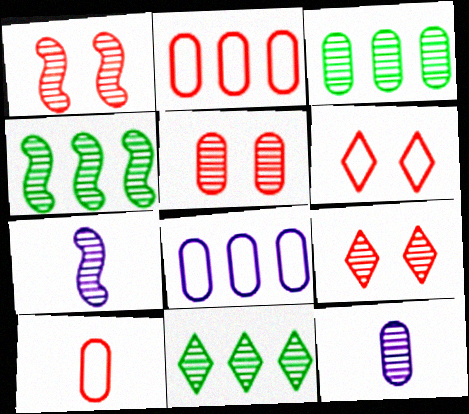[[1, 4, 7], 
[1, 5, 9], 
[1, 11, 12], 
[3, 4, 11], 
[3, 5, 12], 
[3, 7, 9], 
[4, 9, 12], 
[5, 7, 11]]